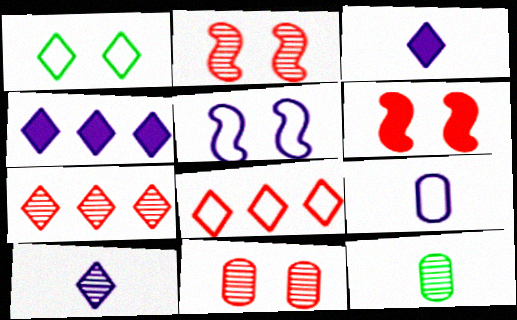[[1, 3, 7]]